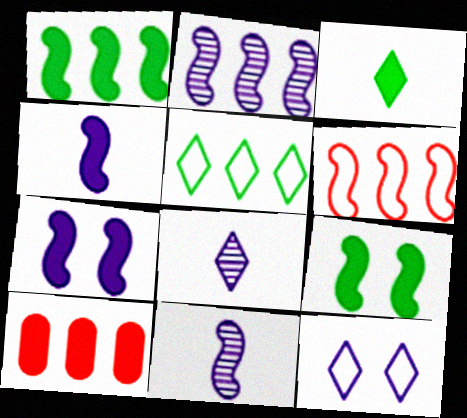[[1, 2, 6], 
[2, 5, 10], 
[3, 7, 10], 
[6, 9, 11]]